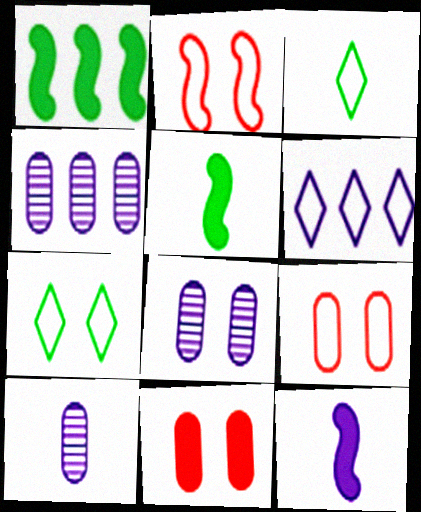[[4, 8, 10], 
[6, 8, 12]]